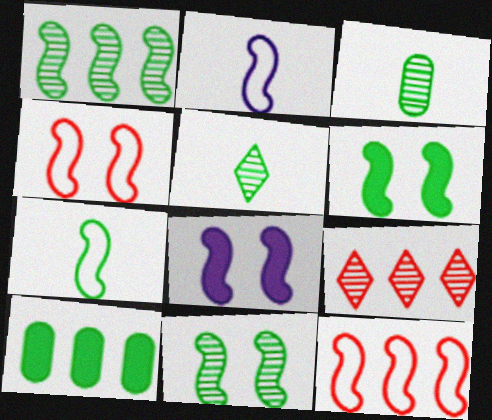[[1, 6, 7], 
[4, 8, 11]]